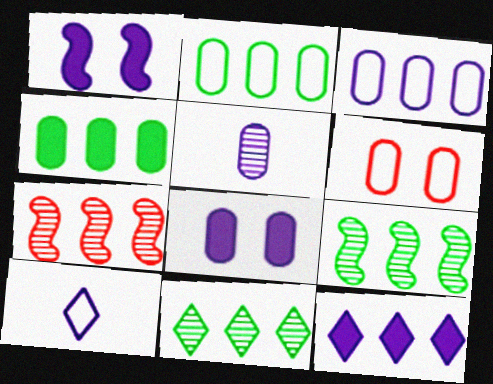[[2, 7, 12], 
[3, 5, 8], 
[4, 5, 6]]